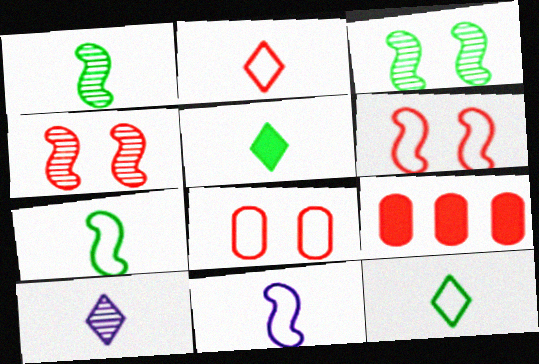[[2, 4, 9], 
[2, 5, 10]]